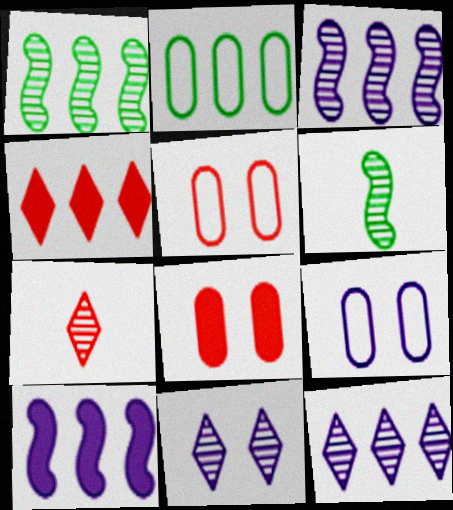[[2, 3, 4], 
[4, 6, 9]]